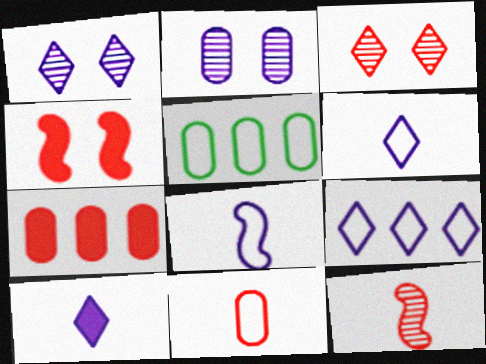[[1, 9, 10]]